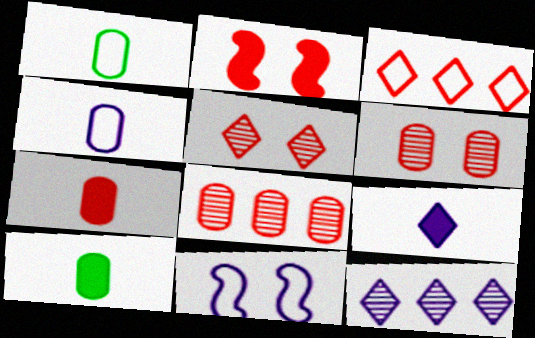[[1, 2, 12], 
[1, 3, 11]]